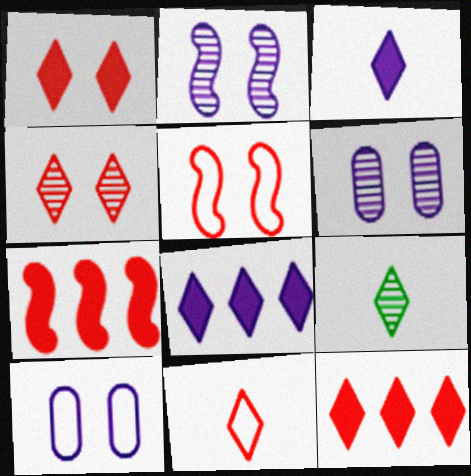[[3, 9, 11], 
[4, 11, 12], 
[7, 9, 10]]